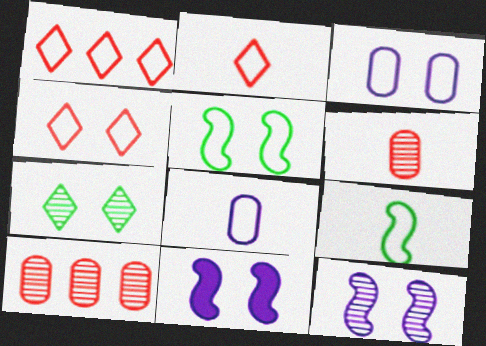[[1, 2, 4], 
[1, 3, 9], 
[1, 5, 8], 
[2, 8, 9], 
[3, 4, 5]]